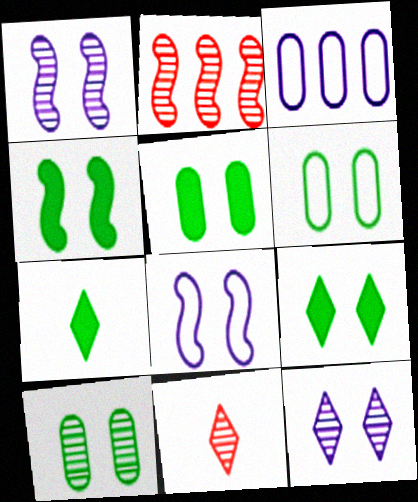[[3, 4, 11], 
[4, 5, 9], 
[5, 6, 10]]